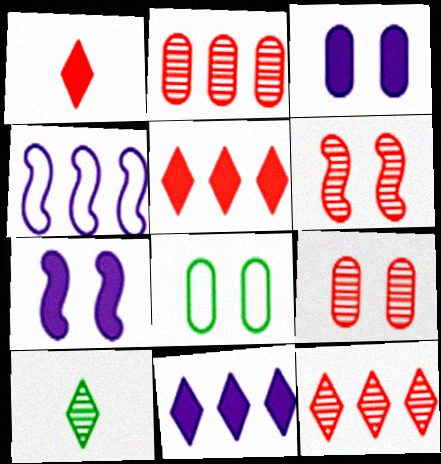[[3, 8, 9]]